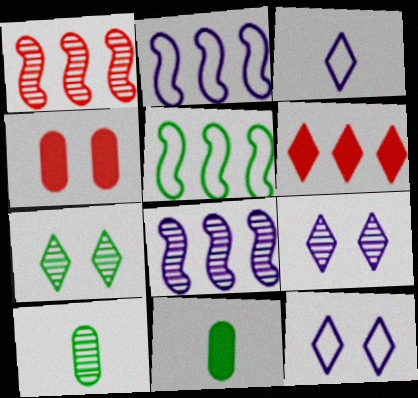[[1, 9, 10], 
[1, 11, 12], 
[3, 6, 7], 
[5, 7, 11]]